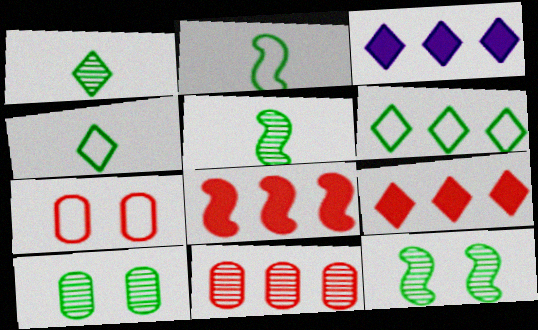[[3, 5, 7]]